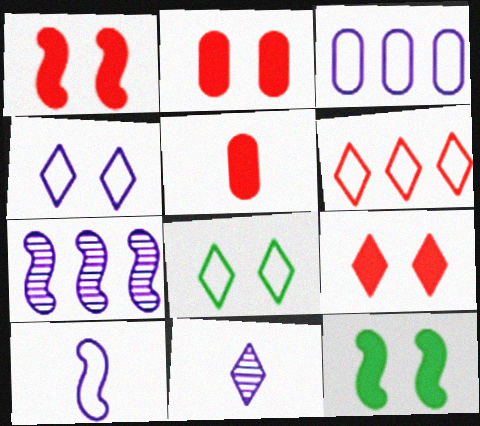[[1, 2, 9], 
[3, 4, 10], 
[5, 7, 8]]